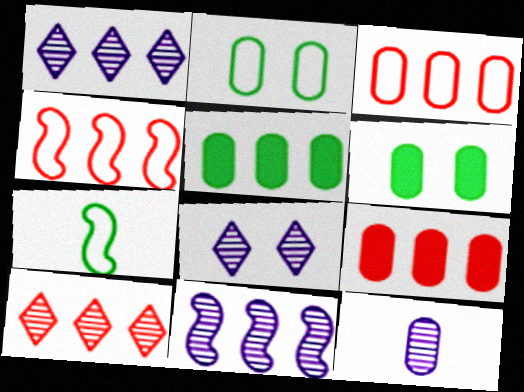[[1, 4, 5], 
[2, 9, 12], 
[3, 6, 12], 
[4, 9, 10], 
[7, 8, 9], 
[8, 11, 12]]